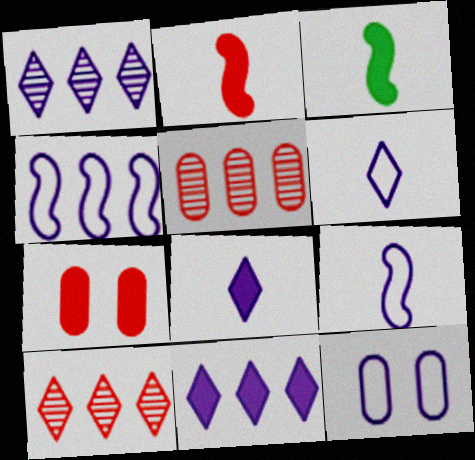[[3, 7, 11], 
[3, 10, 12], 
[4, 6, 12]]